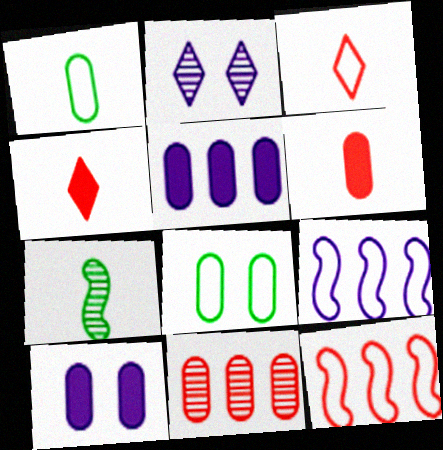[[1, 10, 11], 
[2, 7, 11], 
[3, 8, 9]]